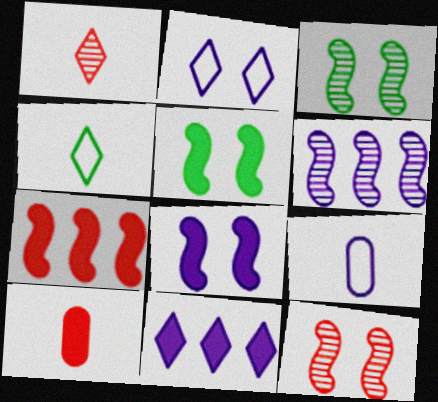[[5, 10, 11]]